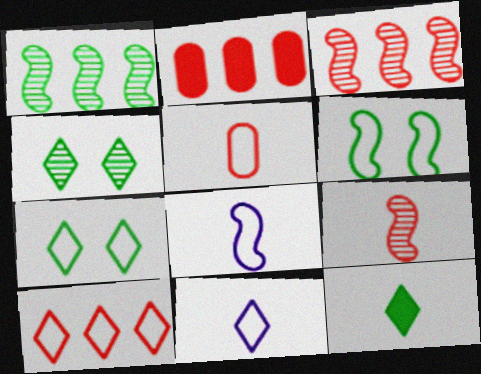[[2, 3, 10], 
[2, 4, 8], 
[7, 10, 11]]